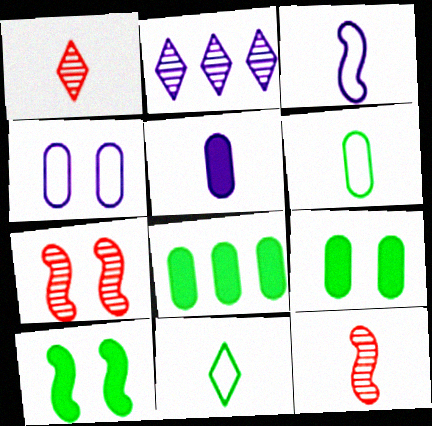[[5, 11, 12]]